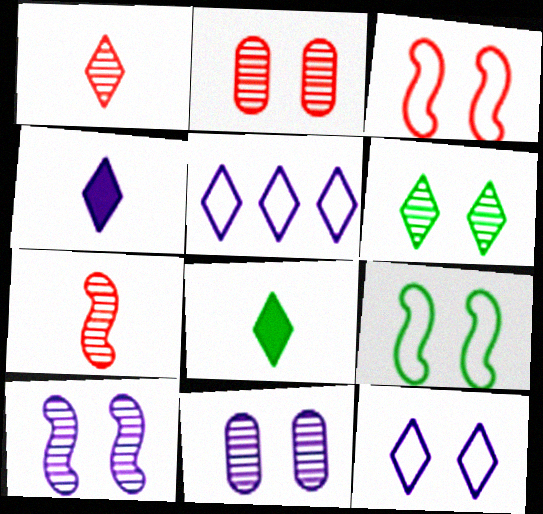[[2, 6, 10]]